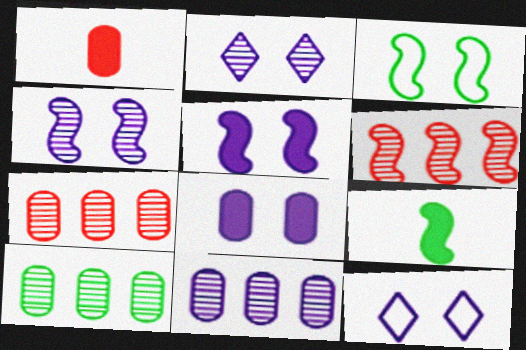[[4, 8, 12], 
[7, 9, 12], 
[7, 10, 11]]